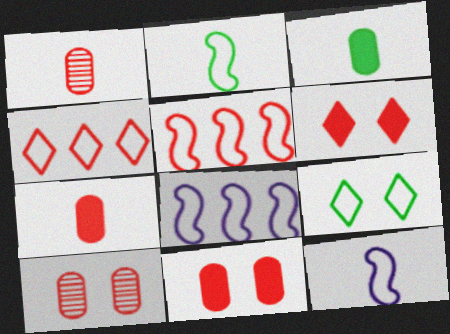[[1, 5, 6]]